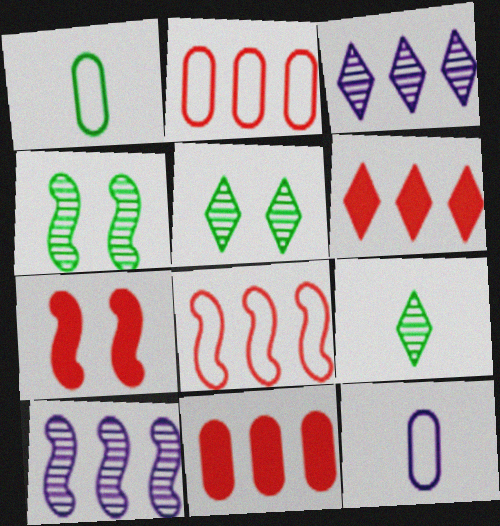[[1, 3, 7], 
[4, 6, 12]]